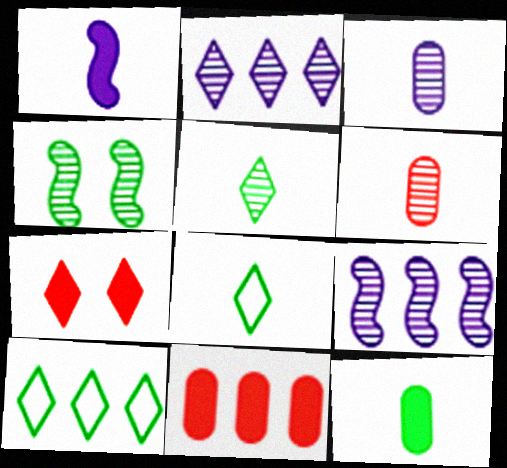[[1, 6, 8], 
[2, 4, 6], 
[2, 7, 8], 
[4, 10, 12], 
[9, 10, 11]]